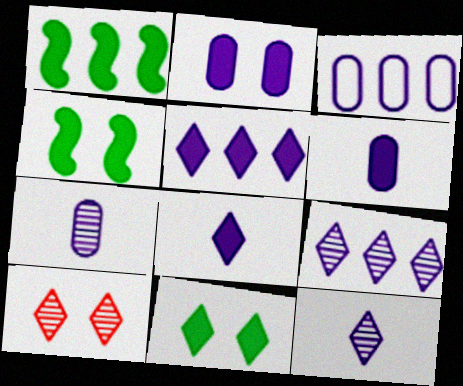[[2, 3, 7]]